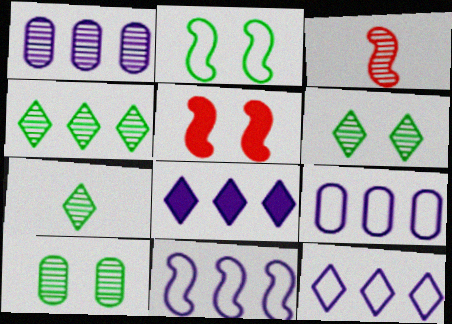[[1, 3, 6], 
[1, 8, 11], 
[4, 6, 7], 
[5, 7, 9], 
[9, 11, 12]]